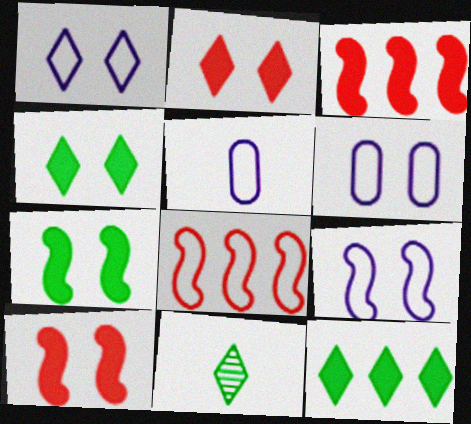[[1, 6, 9], 
[3, 6, 11]]